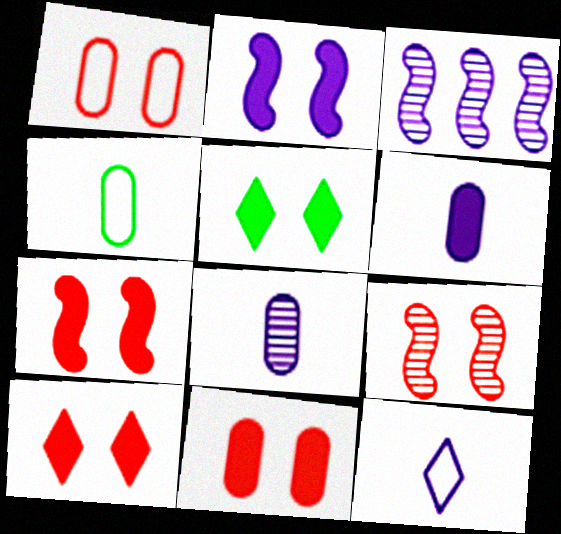[[1, 9, 10], 
[2, 5, 11], 
[3, 4, 10], 
[7, 10, 11]]